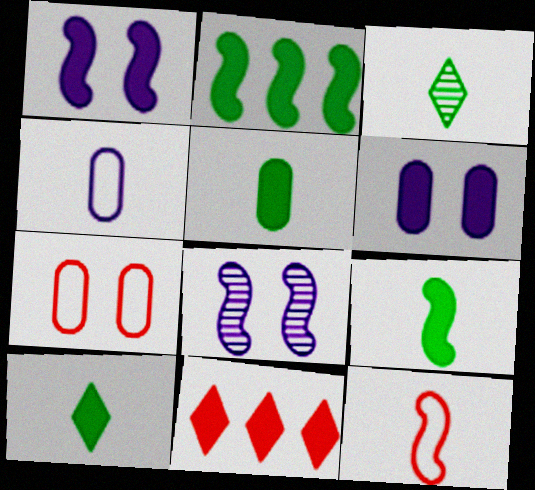[[1, 5, 11], 
[2, 8, 12], 
[5, 9, 10], 
[6, 9, 11]]